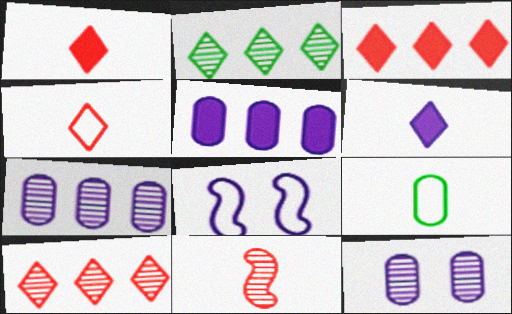[[2, 11, 12], 
[6, 7, 8], 
[6, 9, 11]]